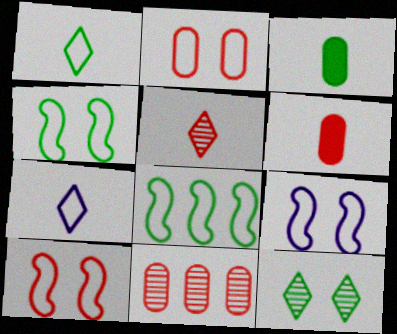[[2, 6, 11], 
[2, 7, 8], 
[3, 8, 12], 
[4, 9, 10]]